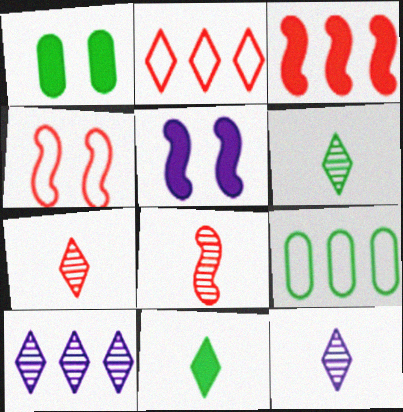[[3, 4, 8], 
[3, 9, 10], 
[5, 7, 9], 
[6, 7, 12]]